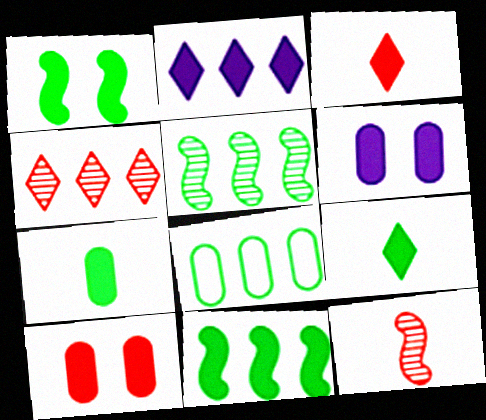[[3, 6, 11]]